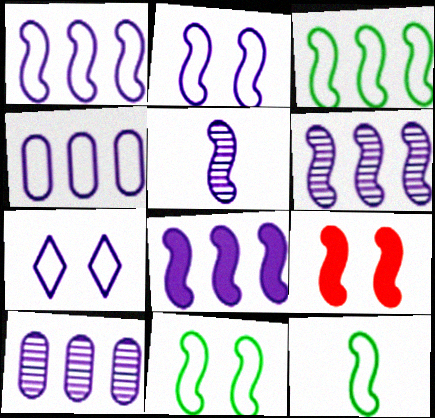[[1, 6, 8], 
[2, 5, 8], 
[3, 5, 9], 
[3, 11, 12], 
[6, 9, 12]]